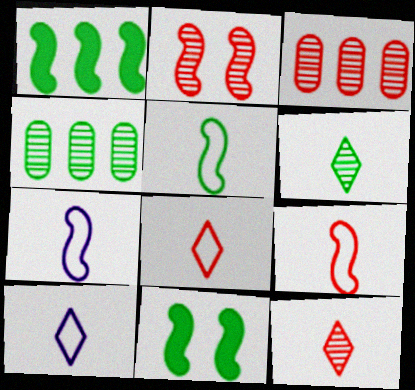[[1, 2, 7], 
[2, 3, 12], 
[3, 10, 11], 
[5, 7, 9]]